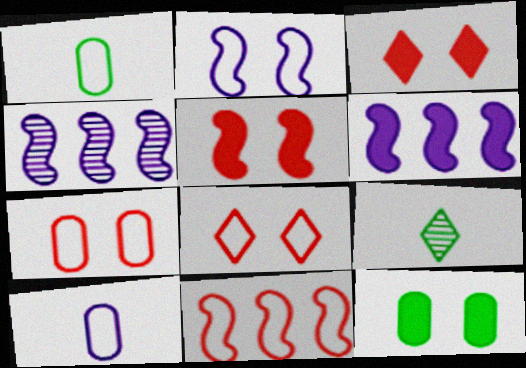[[1, 3, 4], 
[6, 7, 9]]